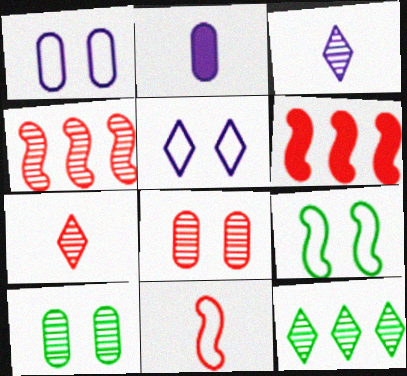[[3, 4, 10], 
[4, 7, 8]]